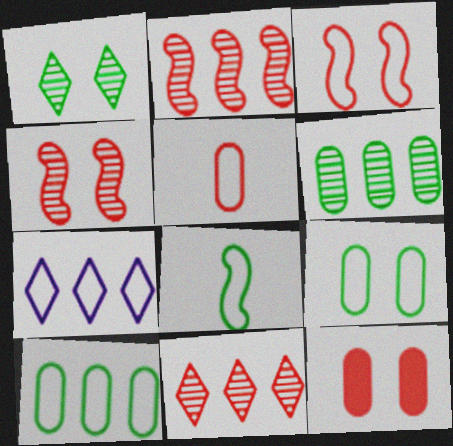[]